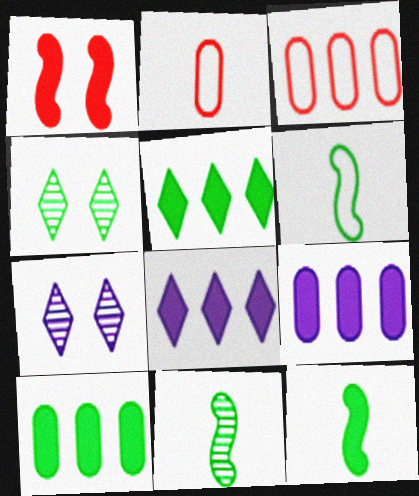[[3, 7, 12], 
[4, 6, 10], 
[6, 11, 12]]